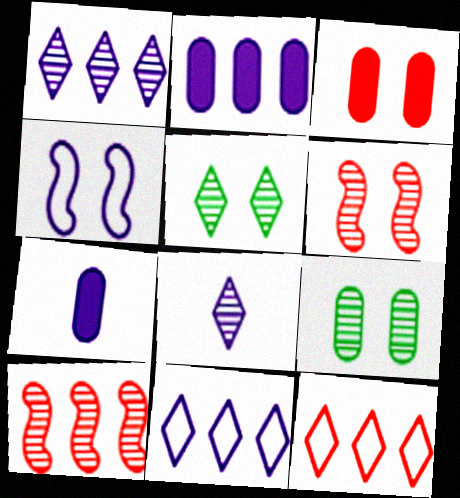[[1, 4, 7], 
[2, 4, 8], 
[3, 4, 5], 
[8, 9, 10]]